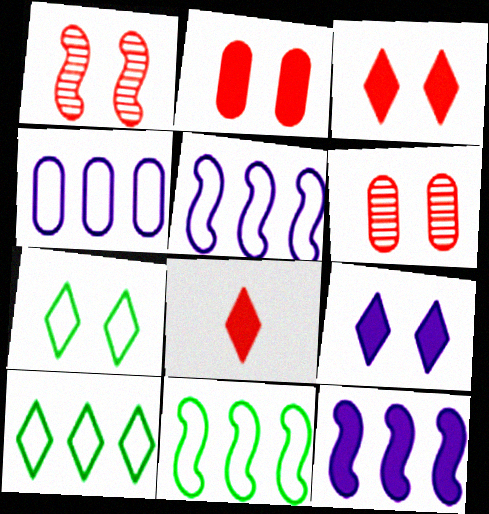[]